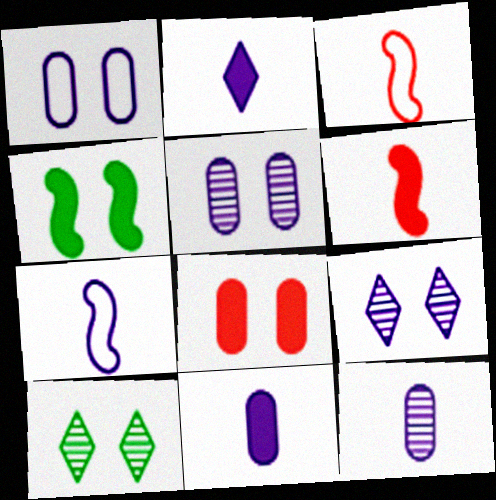[[2, 7, 12]]